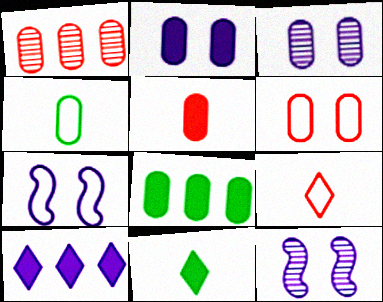[[1, 2, 4], 
[1, 5, 6], 
[1, 7, 11], 
[2, 5, 8], 
[8, 9, 12]]